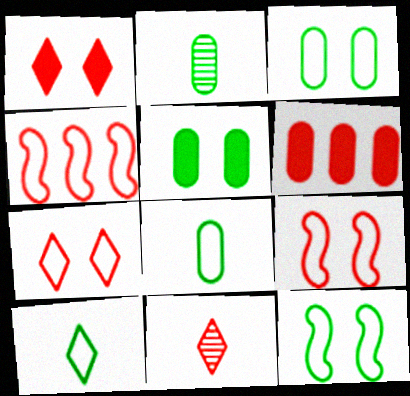[[6, 9, 11]]